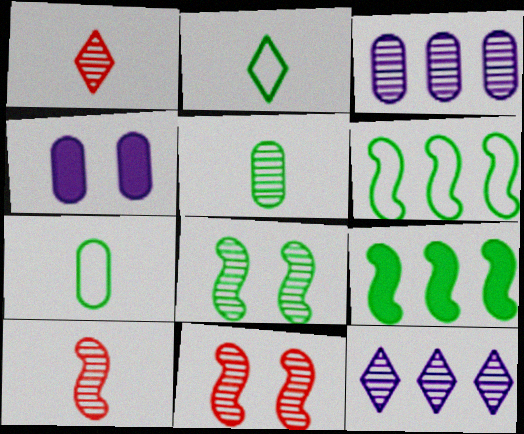[[1, 3, 8], 
[1, 4, 6], 
[5, 11, 12]]